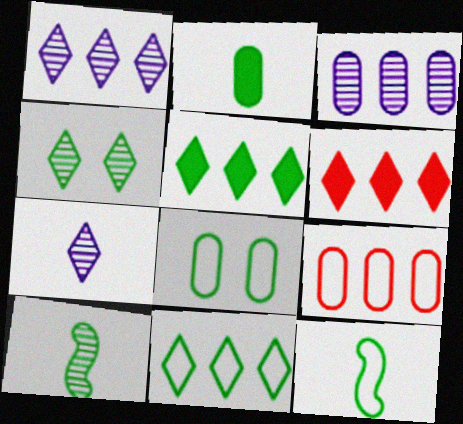[[1, 6, 11], 
[5, 8, 10], 
[8, 11, 12]]